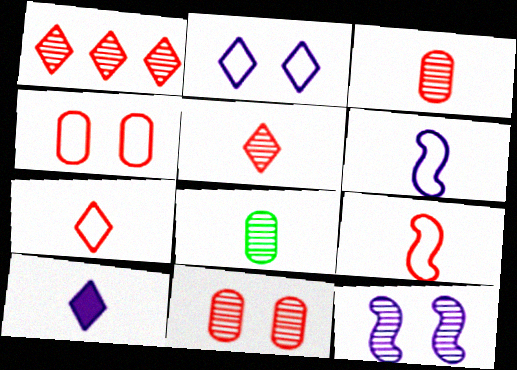[[1, 8, 12], 
[8, 9, 10]]